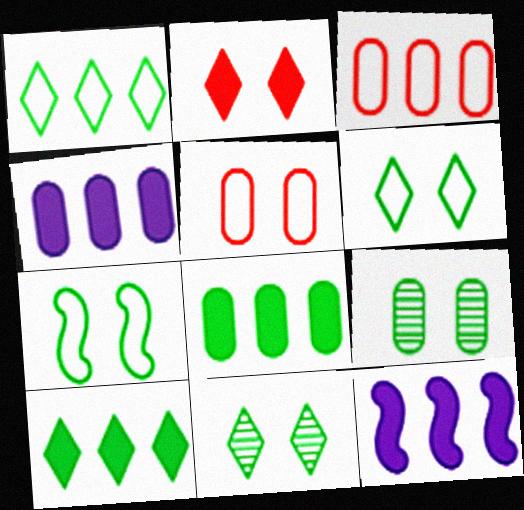[]